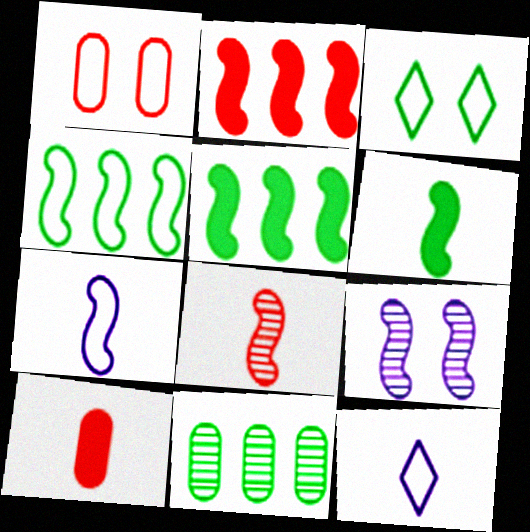[[1, 4, 12], 
[3, 6, 11], 
[6, 7, 8]]